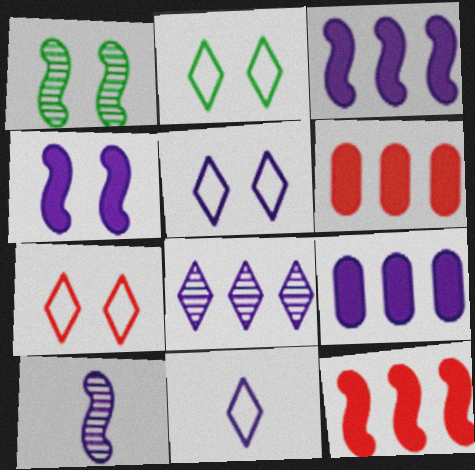[[1, 6, 11], 
[2, 5, 7], 
[2, 6, 10], 
[5, 9, 10]]